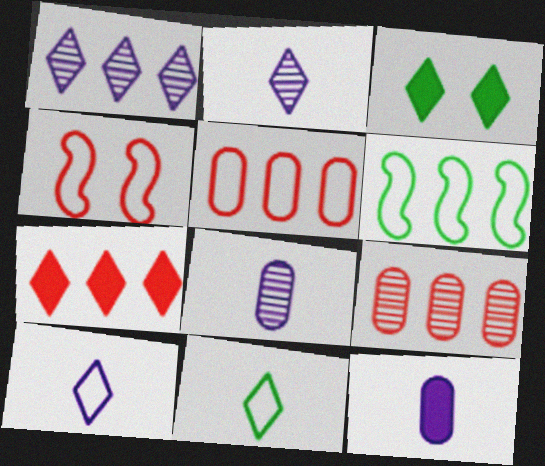[]